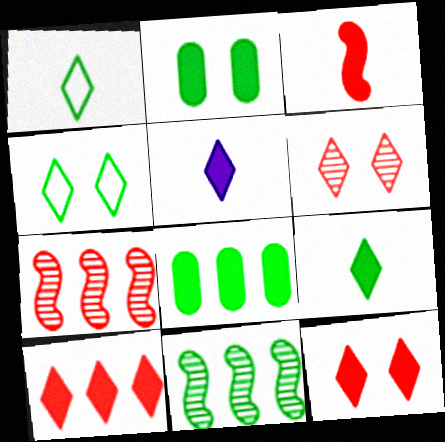[[1, 2, 11]]